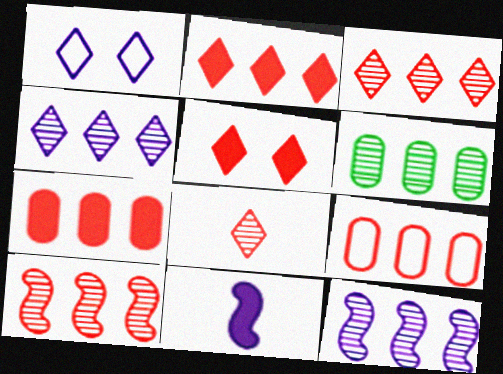[[2, 9, 10], 
[3, 6, 12], 
[4, 6, 10]]